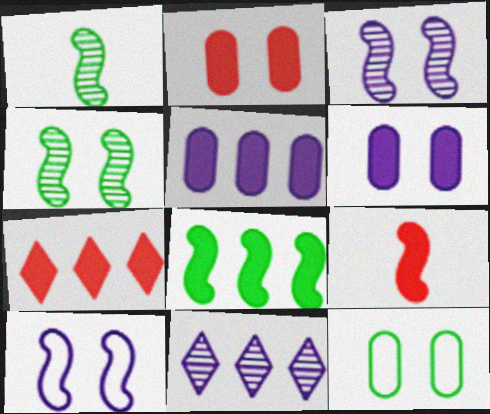[[2, 7, 9], 
[5, 7, 8], 
[9, 11, 12]]